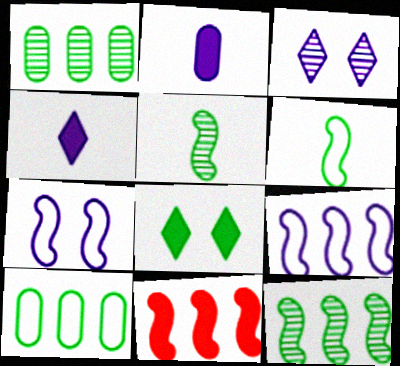[[1, 6, 8], 
[2, 3, 9], 
[2, 8, 11], 
[5, 7, 11], 
[5, 8, 10], 
[9, 11, 12]]